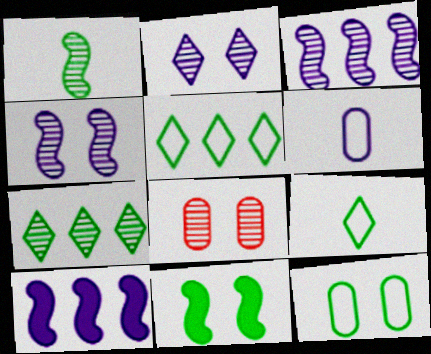[[2, 6, 10], 
[8, 9, 10]]